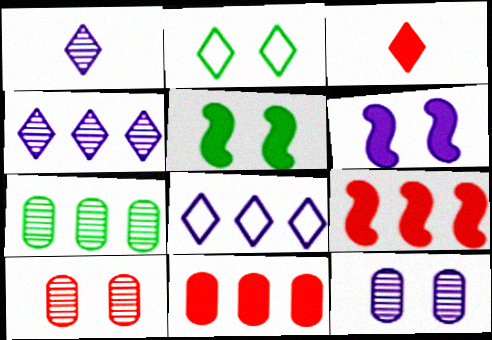[[2, 3, 4], 
[2, 6, 10], 
[7, 8, 9]]